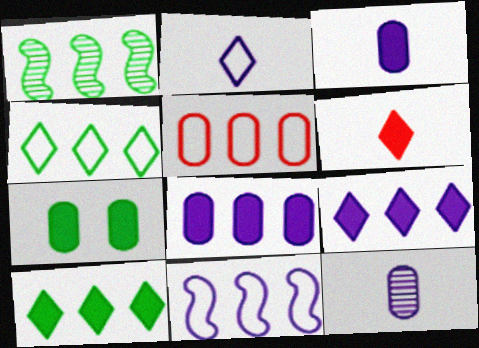[[1, 5, 9], 
[4, 5, 11], 
[5, 7, 12]]